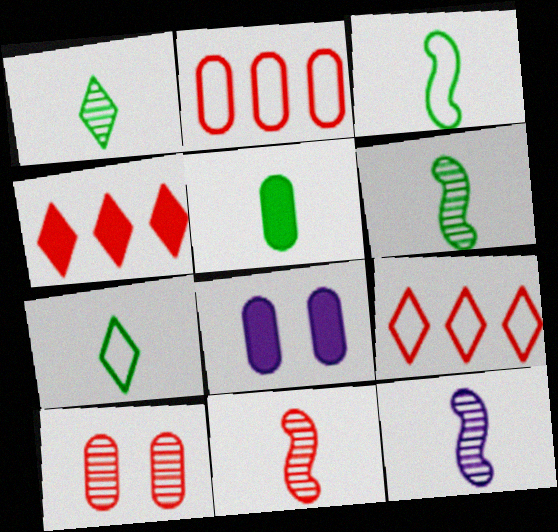[[1, 3, 5], 
[5, 6, 7], 
[6, 8, 9], 
[6, 11, 12]]